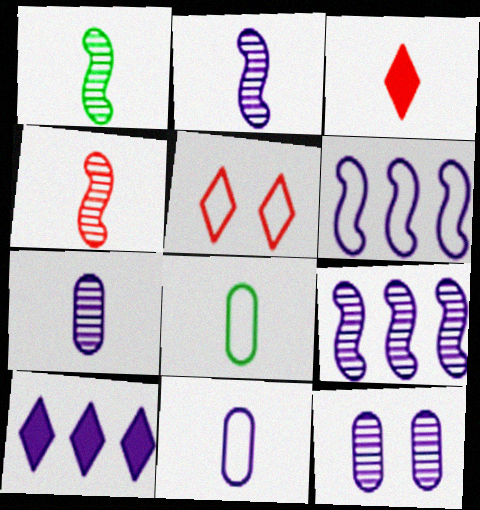[[1, 2, 4], 
[1, 3, 11], 
[2, 3, 8], 
[5, 6, 8]]